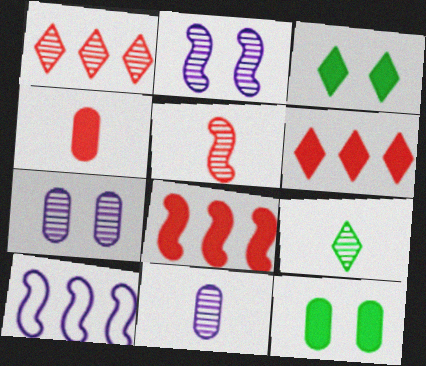[[5, 9, 11]]